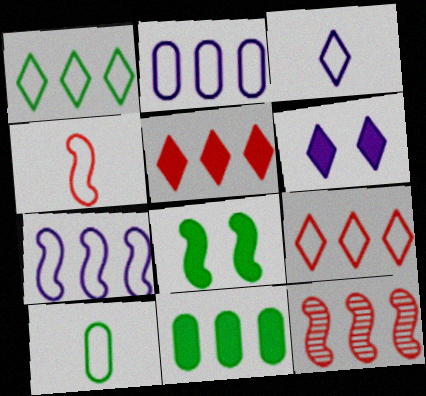[[3, 4, 10], 
[6, 10, 12]]